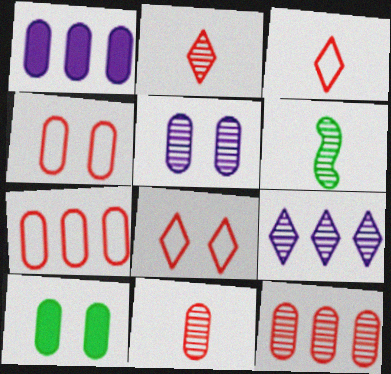[[1, 6, 8], 
[4, 5, 10]]